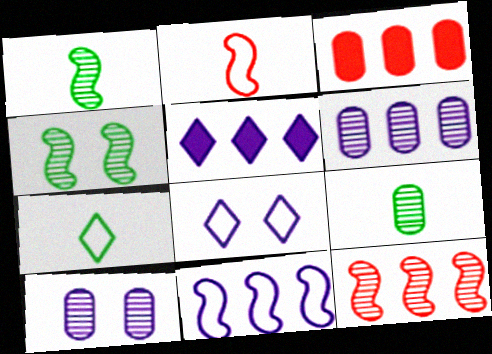[[1, 3, 8], 
[5, 6, 11]]